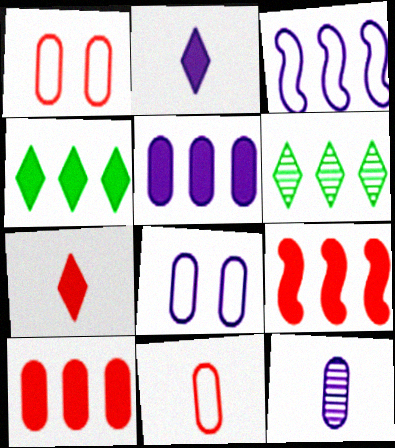[[3, 6, 10], 
[4, 5, 9], 
[5, 8, 12]]